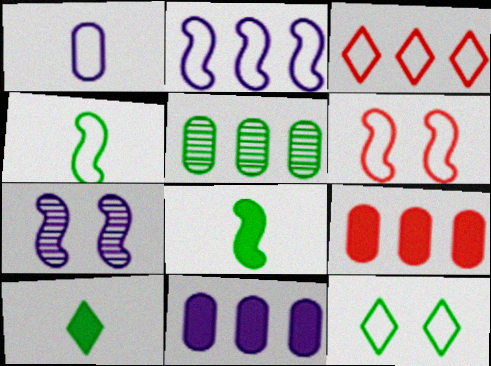[[2, 4, 6], 
[5, 8, 12]]